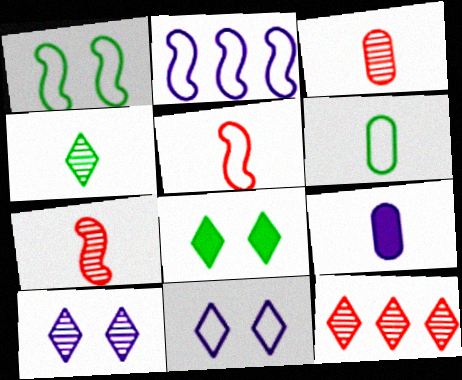[[1, 2, 5], 
[1, 9, 12], 
[2, 3, 8], 
[2, 9, 10], 
[3, 6, 9], 
[4, 5, 9], 
[4, 10, 12]]